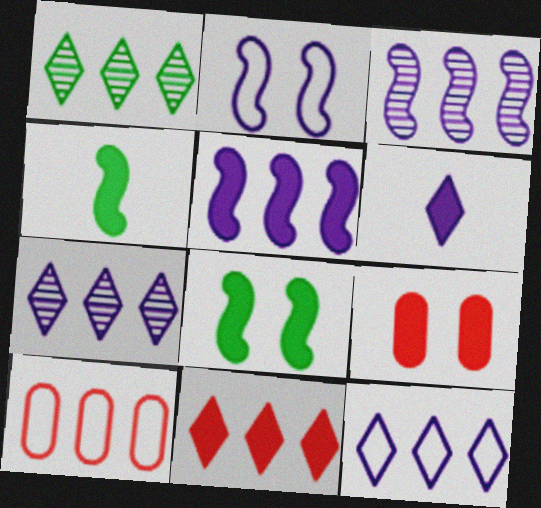[[1, 5, 10], 
[1, 11, 12]]